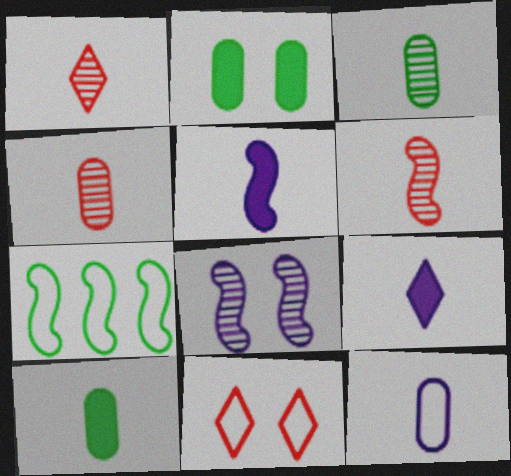[[1, 4, 6], 
[2, 8, 11], 
[4, 10, 12], 
[7, 11, 12]]